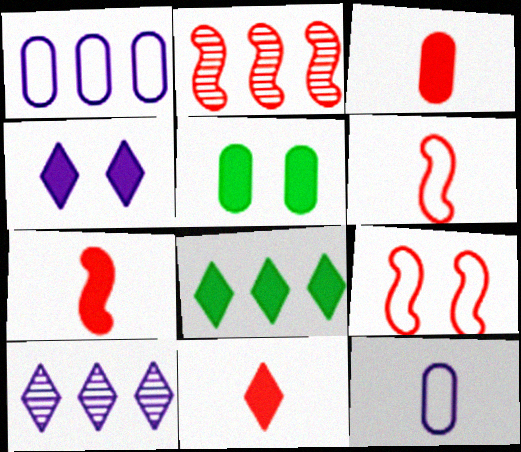[[1, 2, 8], 
[2, 7, 9], 
[3, 7, 11], 
[4, 8, 11], 
[5, 6, 10]]